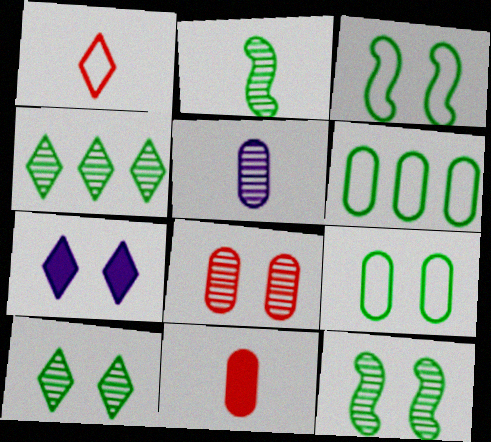[[1, 4, 7], 
[3, 7, 8]]